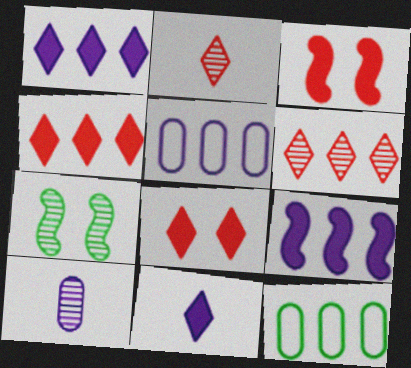[[6, 7, 10], 
[6, 9, 12]]